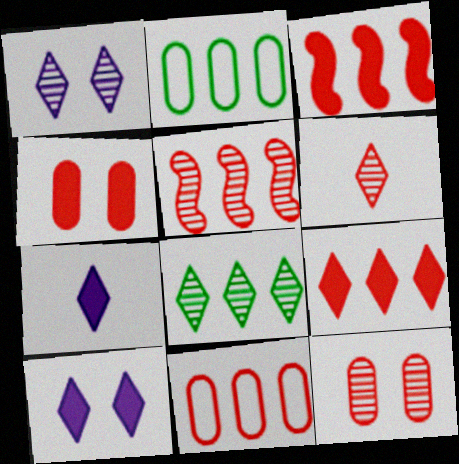[[1, 6, 8], 
[5, 6, 12], 
[5, 9, 11]]